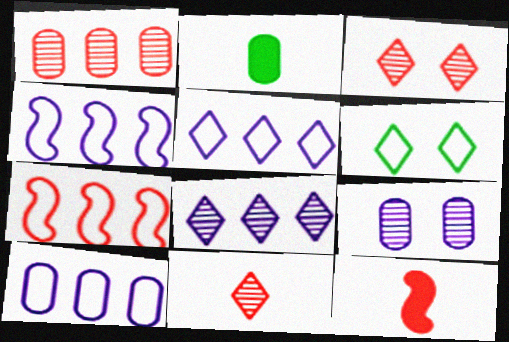[[2, 3, 4], 
[4, 5, 10]]